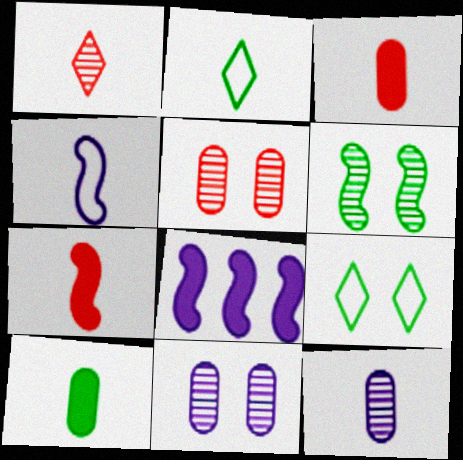[[1, 4, 10], 
[2, 5, 8], 
[2, 7, 12]]